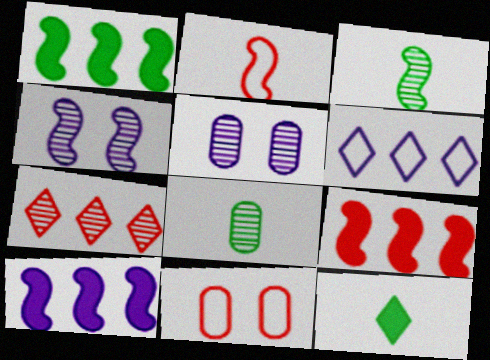[[1, 2, 4], 
[1, 9, 10], 
[3, 5, 7], 
[4, 7, 8]]